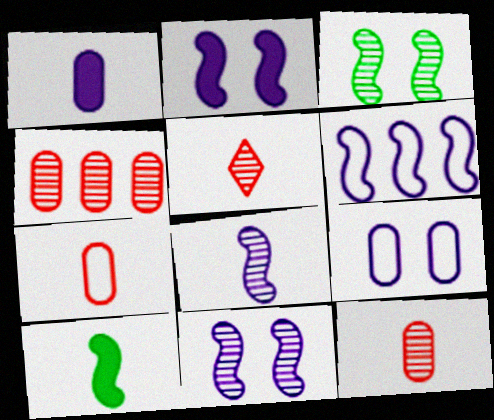[[2, 6, 8]]